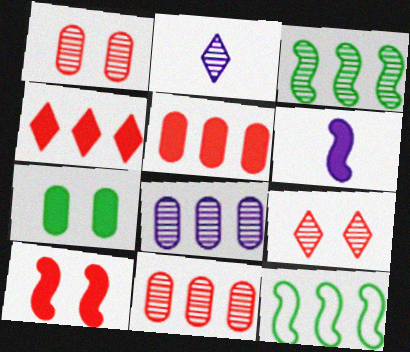[[1, 2, 3], 
[4, 6, 7], 
[4, 8, 12]]